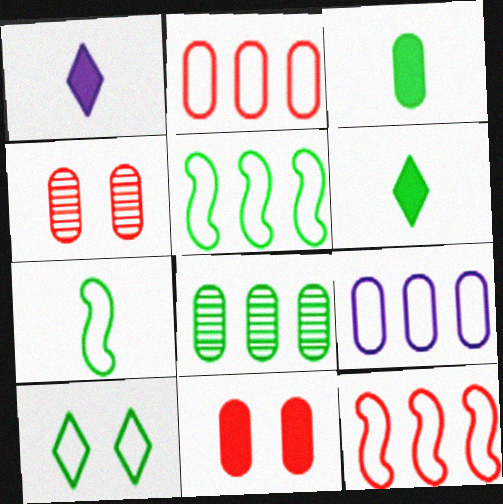[[1, 4, 5], 
[3, 4, 9]]